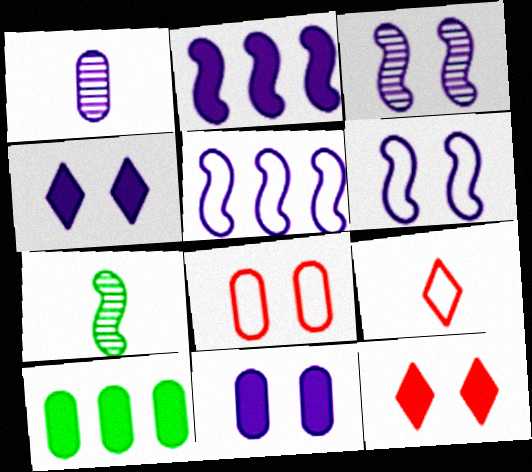[[1, 4, 5], 
[1, 8, 10], 
[3, 9, 10]]